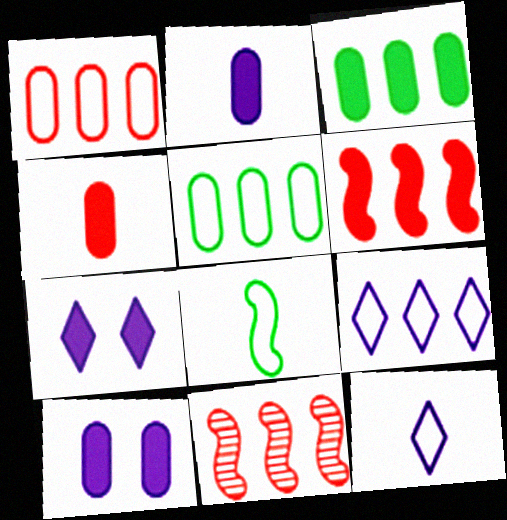[[3, 4, 10], 
[3, 9, 11]]